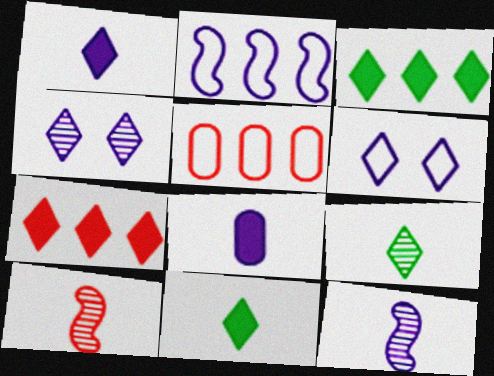[[2, 4, 8], 
[6, 7, 9]]